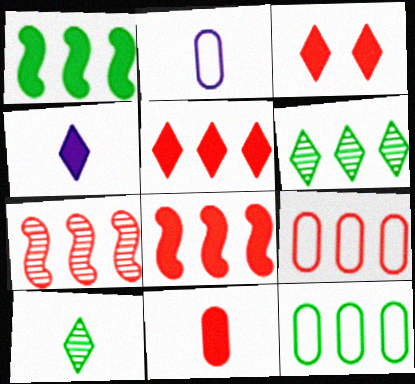[[1, 6, 12], 
[3, 8, 11], 
[5, 7, 9]]